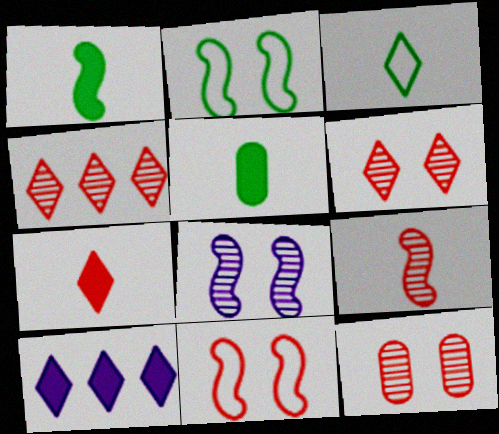[[3, 6, 10], 
[4, 9, 12]]